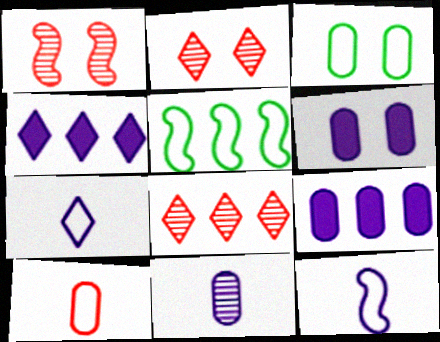[[5, 8, 9]]